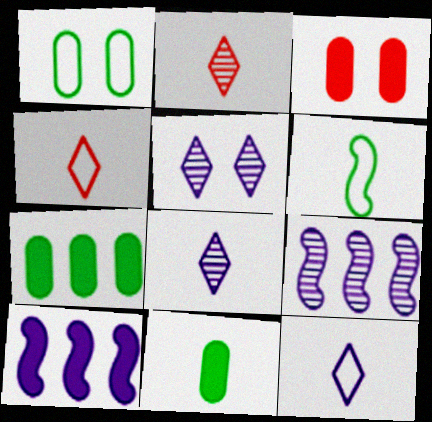[[1, 2, 10]]